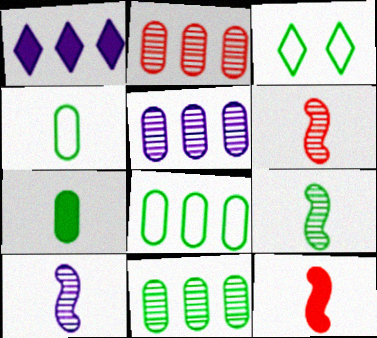[[2, 5, 11], 
[3, 5, 12], 
[6, 9, 10]]